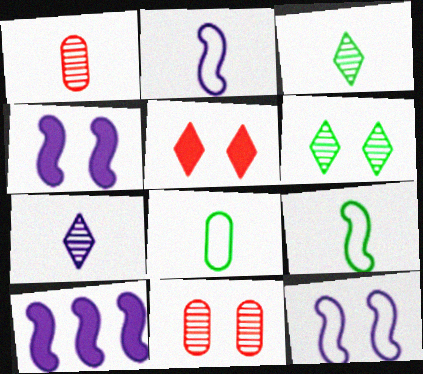[]